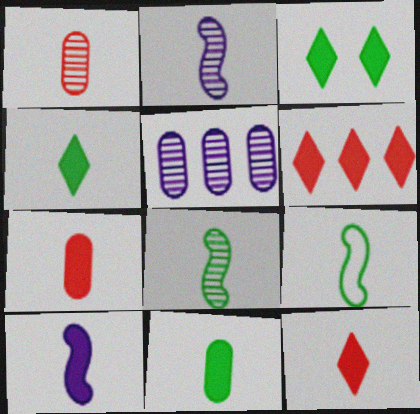[[4, 7, 10], 
[10, 11, 12]]